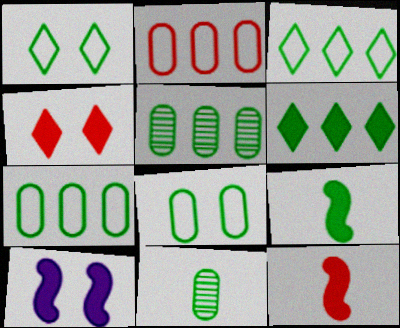[[1, 5, 9]]